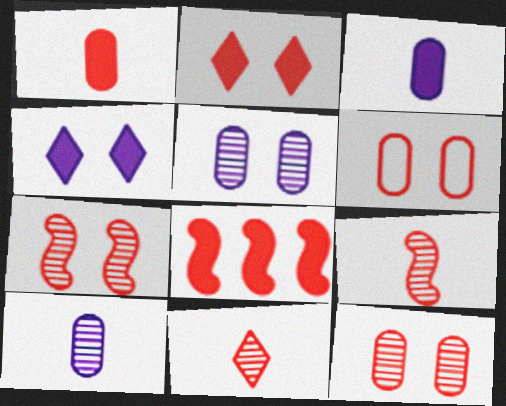[[1, 2, 8], 
[2, 6, 7], 
[6, 8, 11]]